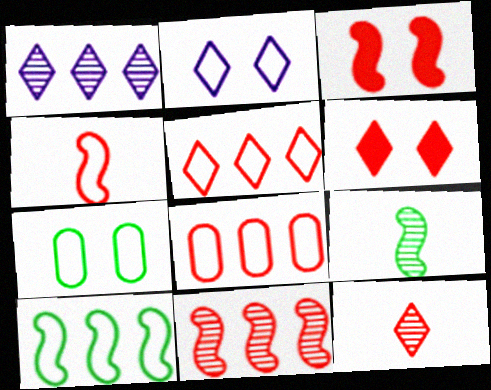[[3, 4, 11], 
[3, 8, 12], 
[5, 6, 12]]